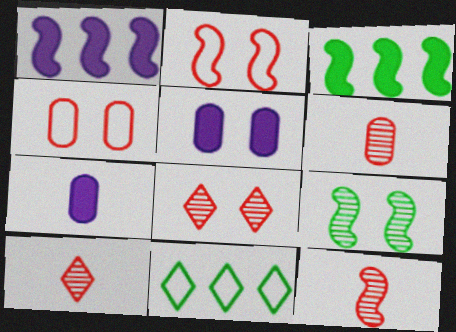[[5, 11, 12], 
[6, 10, 12]]